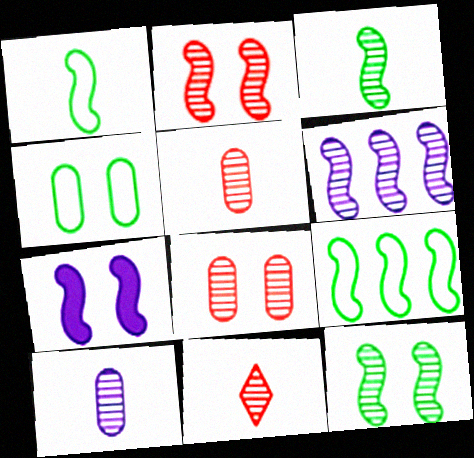[[2, 3, 6], 
[3, 10, 11]]